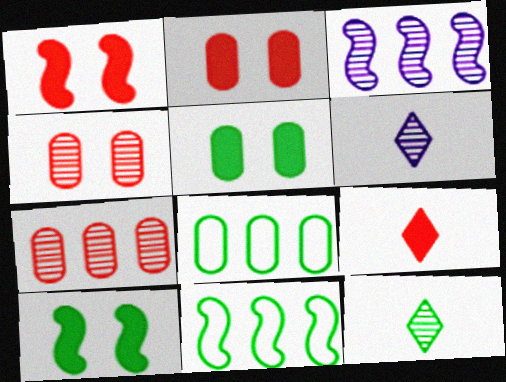[[1, 6, 8], 
[2, 6, 11], 
[3, 4, 12], 
[5, 11, 12], 
[8, 10, 12]]